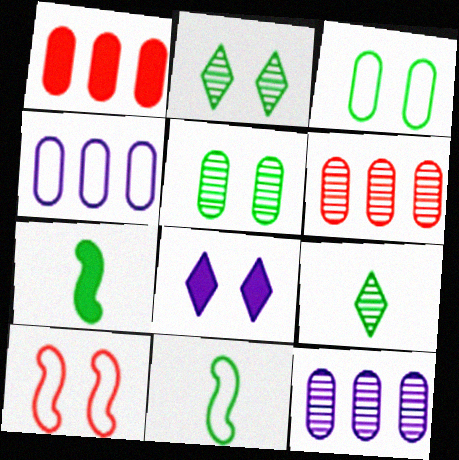[[1, 7, 8], 
[5, 8, 10], 
[6, 8, 11]]